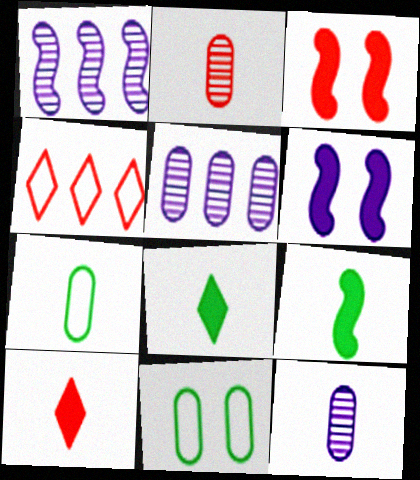[[1, 10, 11], 
[2, 3, 4]]